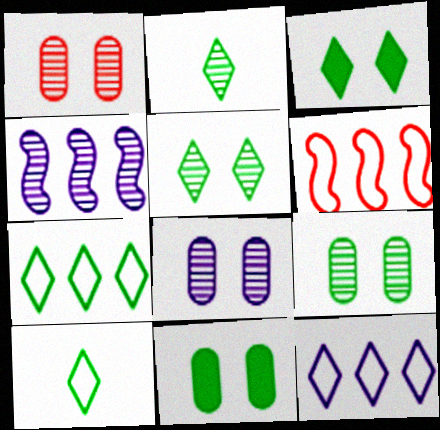[[1, 2, 4], 
[1, 8, 9], 
[2, 3, 7]]